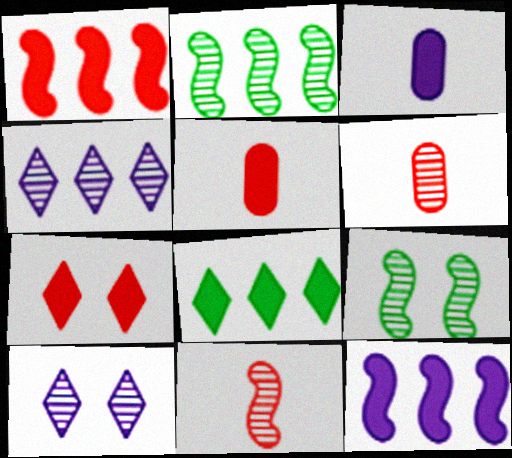[[1, 5, 7], 
[2, 6, 10], 
[4, 6, 9]]